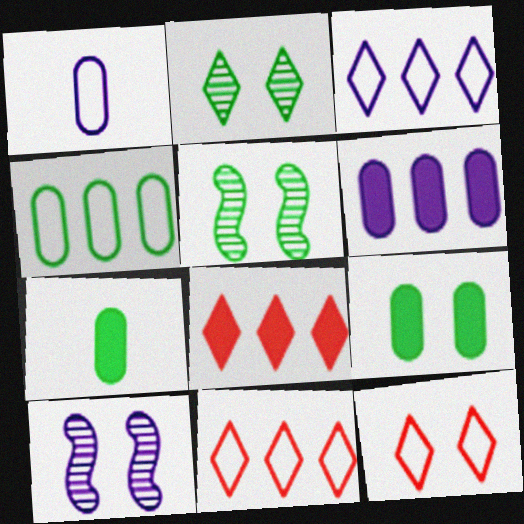[[1, 5, 8], 
[7, 10, 11], 
[9, 10, 12]]